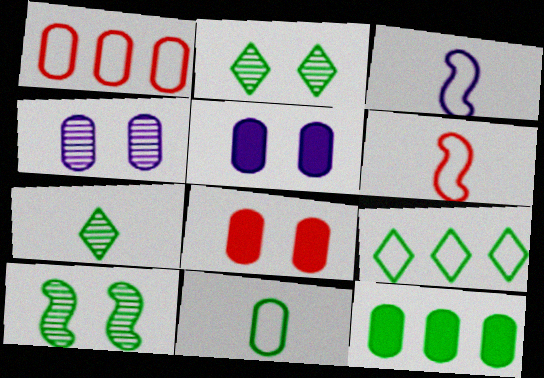[]